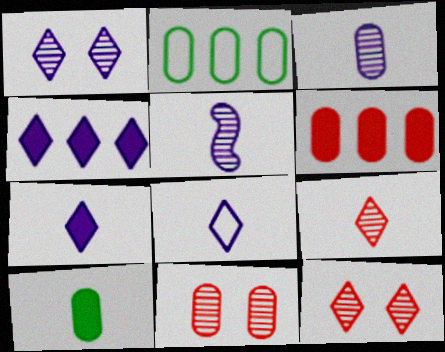[[1, 4, 8]]